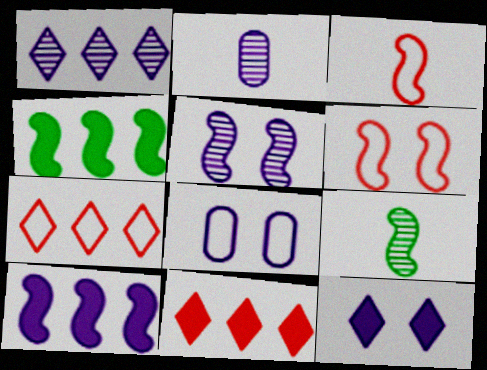[[1, 2, 5], 
[3, 4, 5], 
[5, 8, 12], 
[6, 9, 10], 
[8, 9, 11]]